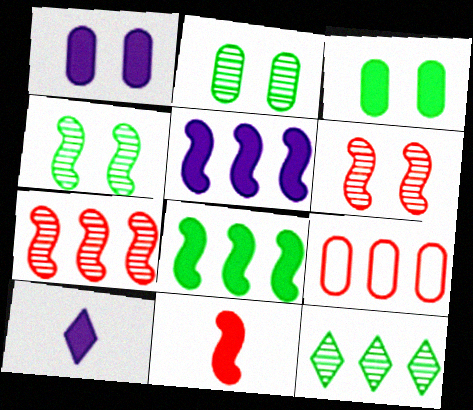[[1, 5, 10], 
[4, 9, 10], 
[5, 9, 12]]